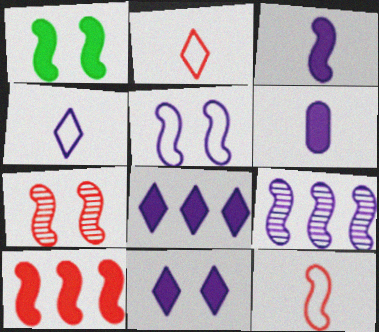[[1, 3, 10], 
[1, 5, 7], 
[1, 9, 12], 
[3, 5, 9], 
[7, 10, 12]]